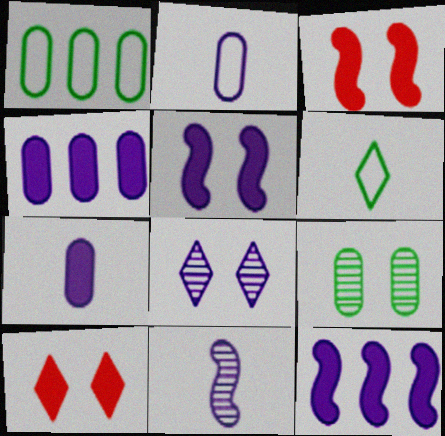[[1, 10, 11], 
[2, 8, 12]]